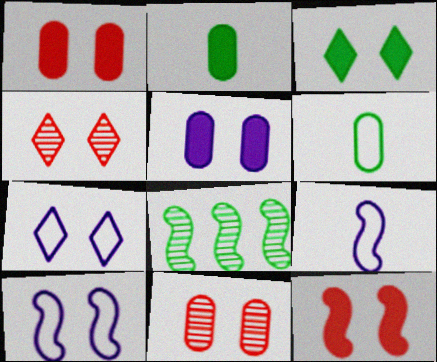[[3, 4, 7], 
[3, 5, 12], 
[3, 6, 8], 
[3, 10, 11], 
[8, 9, 12]]